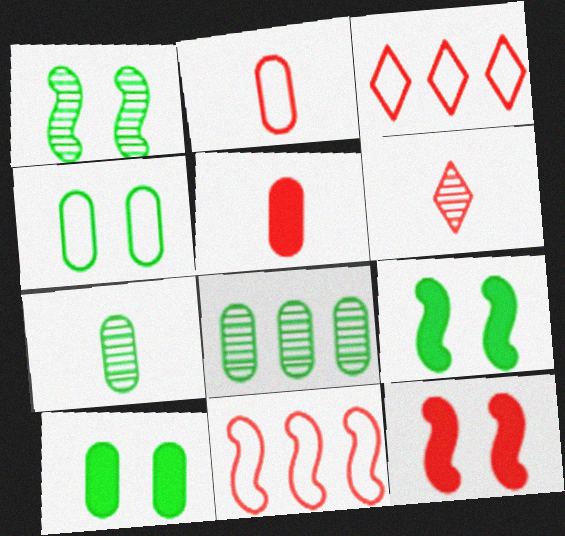[]